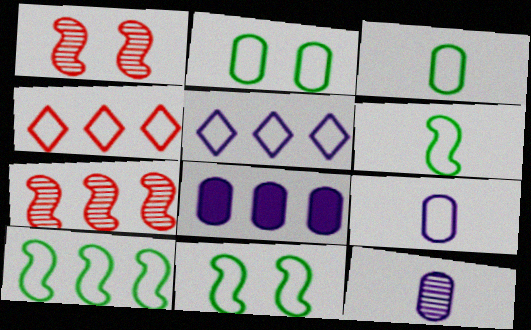[[4, 9, 11], 
[6, 10, 11]]